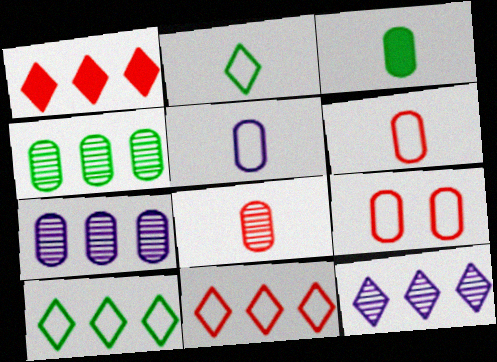[[1, 10, 12], 
[3, 5, 8], 
[3, 7, 9]]